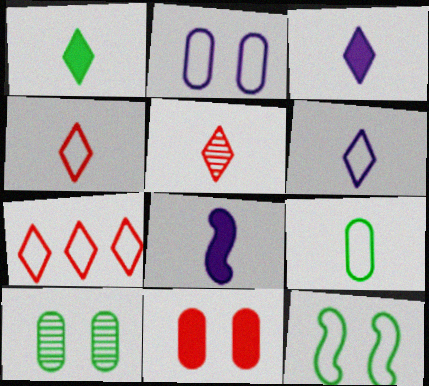[[1, 5, 6], 
[2, 10, 11], 
[5, 8, 9], 
[7, 8, 10]]